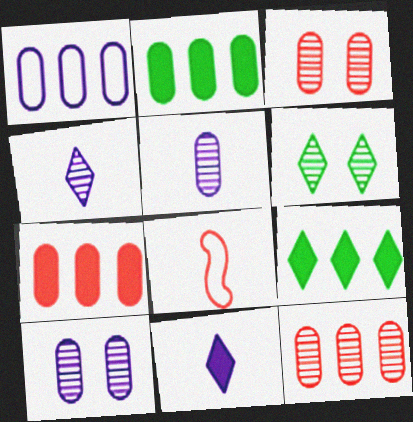[[1, 2, 12], 
[8, 9, 10]]